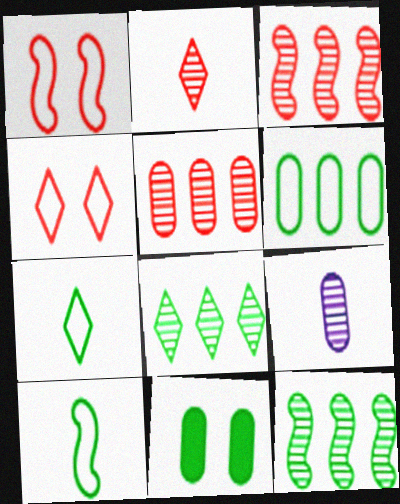[[7, 11, 12], 
[8, 10, 11]]